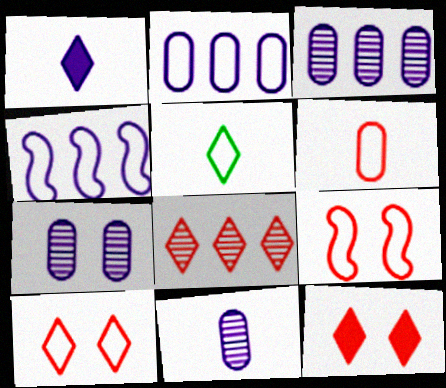[[1, 4, 7], 
[2, 5, 9], 
[3, 7, 11]]